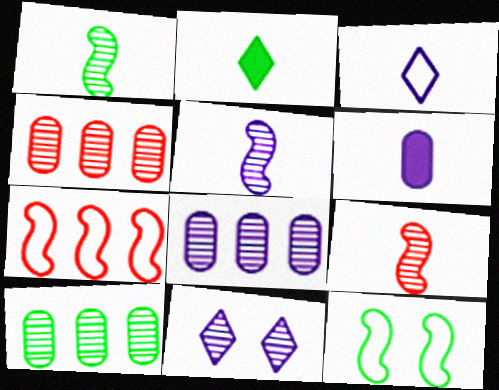[[1, 4, 11], 
[1, 5, 9], 
[2, 10, 12], 
[3, 5, 6], 
[4, 8, 10], 
[5, 8, 11], 
[9, 10, 11]]